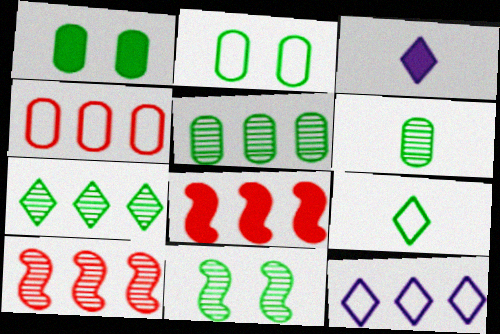[[1, 3, 8], 
[2, 3, 10], 
[3, 4, 11], 
[5, 8, 12], 
[6, 7, 11]]